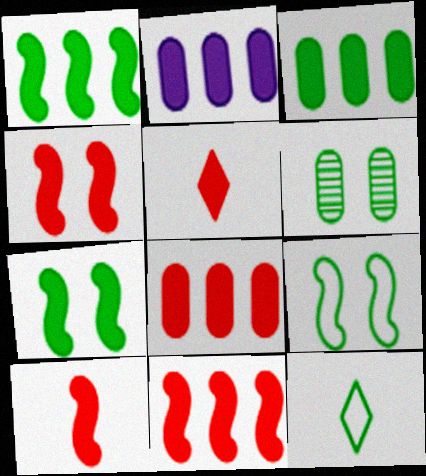[[1, 6, 12], 
[2, 3, 8], 
[2, 5, 7], 
[4, 5, 8], 
[4, 10, 11]]